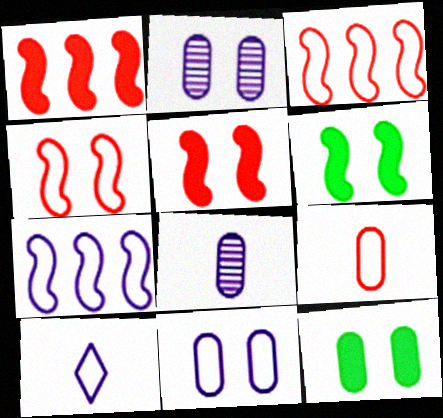[[7, 10, 11]]